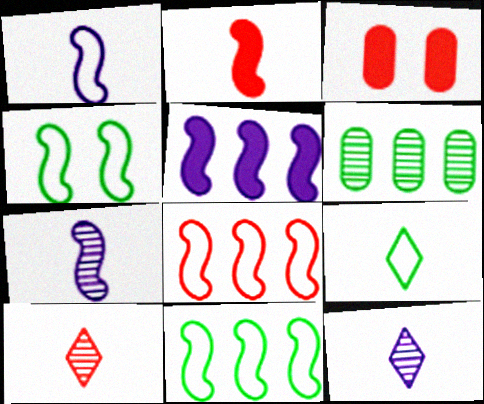[[1, 4, 8], 
[3, 8, 10], 
[3, 11, 12]]